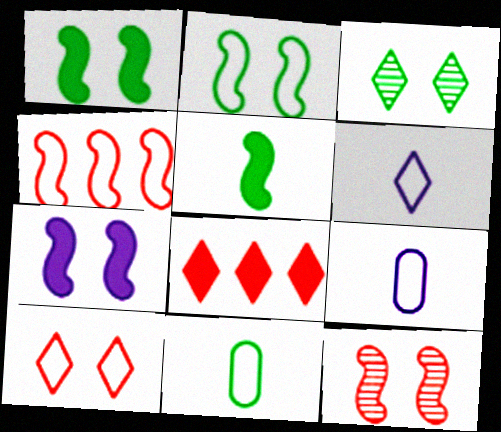[[2, 7, 12], 
[3, 6, 8]]